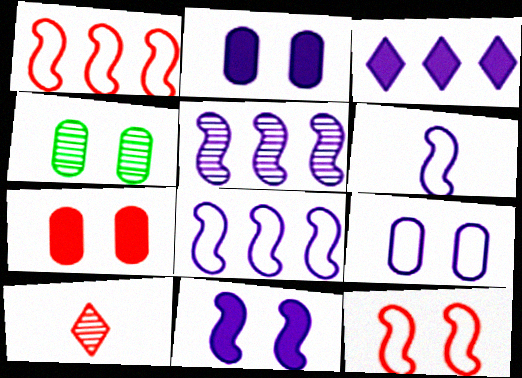[[1, 7, 10], 
[4, 5, 10], 
[4, 7, 9], 
[5, 6, 11]]